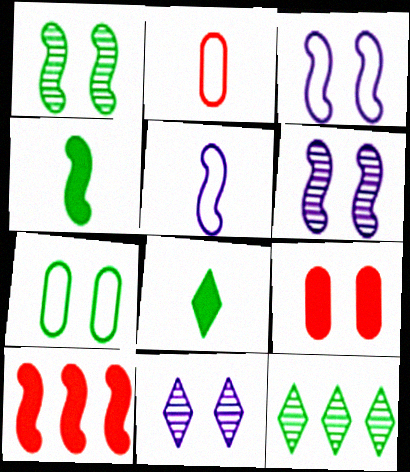[[1, 5, 10], 
[4, 7, 12], 
[5, 9, 12]]